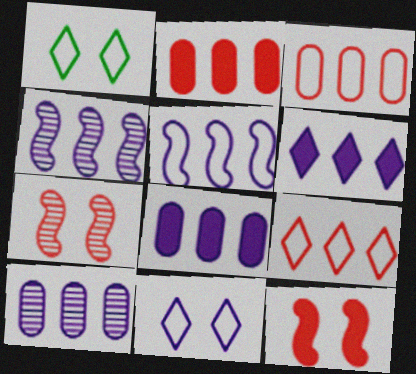[[5, 6, 10]]